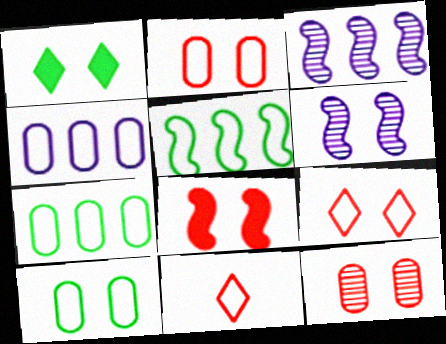[[1, 2, 6], 
[8, 9, 12]]